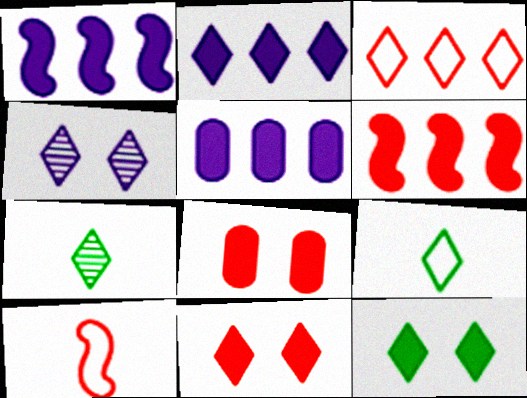[[1, 2, 5]]